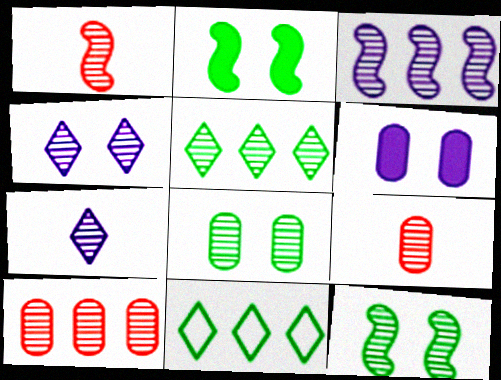[[1, 3, 12], 
[1, 6, 11], 
[3, 5, 10], 
[7, 10, 12]]